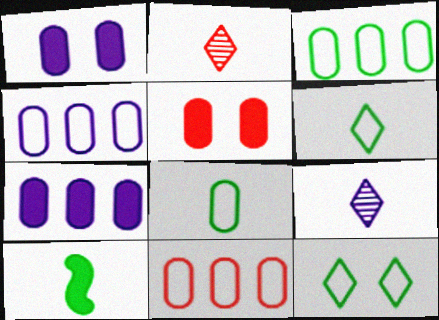[[3, 4, 11]]